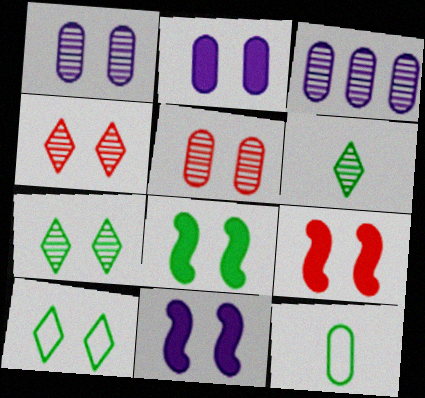[[1, 9, 10], 
[5, 10, 11], 
[8, 9, 11]]